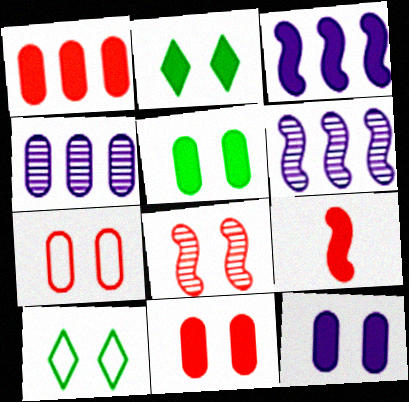[[4, 9, 10], 
[5, 11, 12], 
[8, 10, 12]]